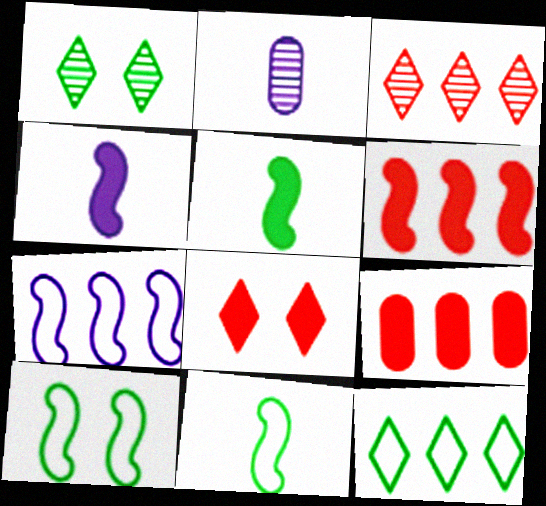[]